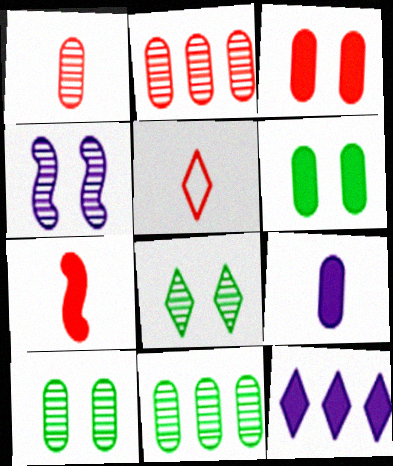[[1, 5, 7], 
[5, 8, 12], 
[6, 7, 12]]